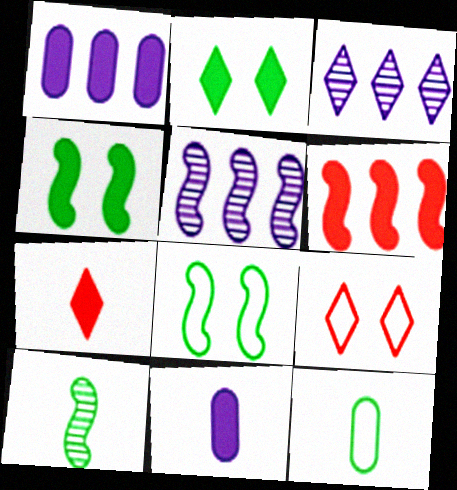[[1, 4, 7], 
[1, 9, 10], 
[2, 6, 11]]